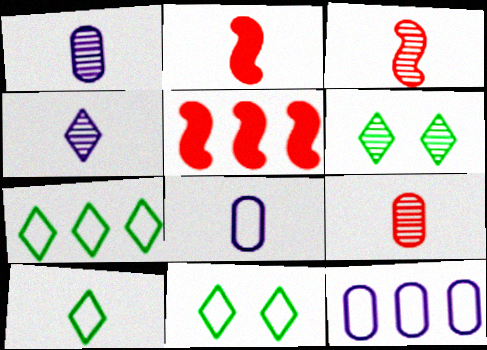[[1, 2, 10], 
[1, 5, 11], 
[2, 6, 12], 
[5, 6, 8], 
[7, 10, 11]]